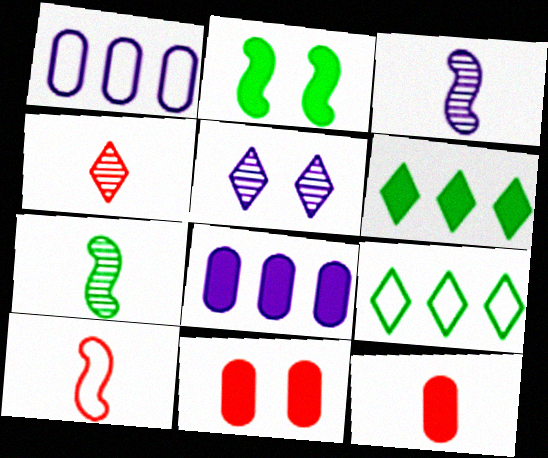[[1, 2, 4], 
[3, 9, 11], 
[4, 10, 12]]